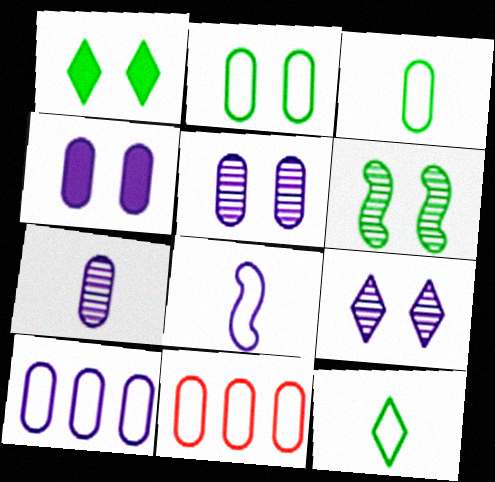[[1, 2, 6], 
[4, 7, 10]]